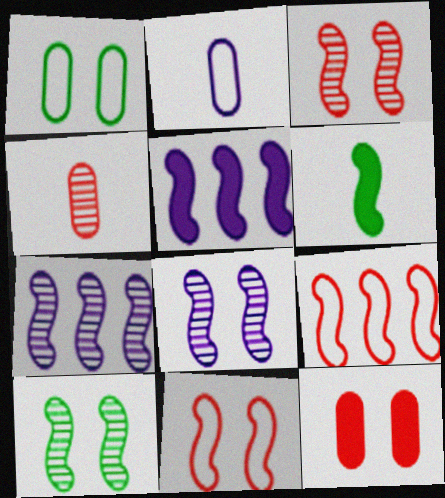[[3, 8, 10], 
[6, 7, 11], 
[6, 8, 9]]